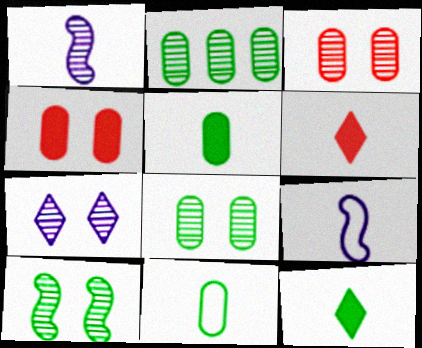[[1, 6, 11], 
[3, 7, 10]]